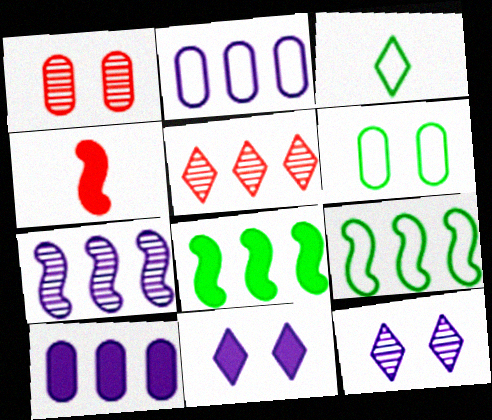[[2, 5, 8], 
[3, 5, 11], 
[3, 6, 9], 
[5, 9, 10]]